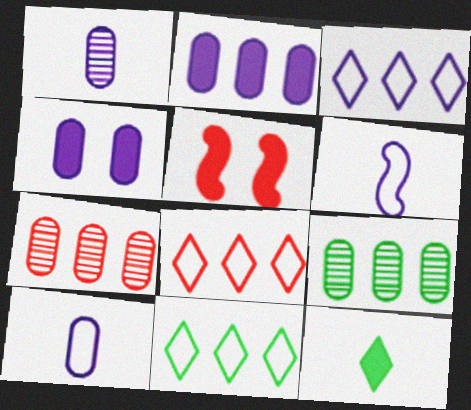[[1, 5, 11], 
[2, 5, 12], 
[3, 8, 11]]